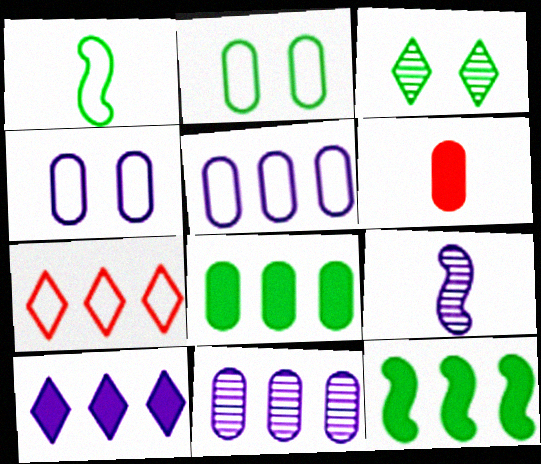[[1, 3, 8], 
[1, 4, 7], 
[2, 6, 11], 
[4, 9, 10], 
[7, 11, 12]]